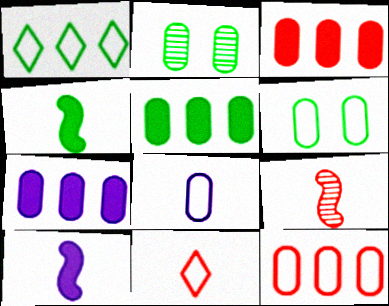[[1, 2, 4], 
[2, 3, 8], 
[3, 5, 7], 
[6, 8, 12]]